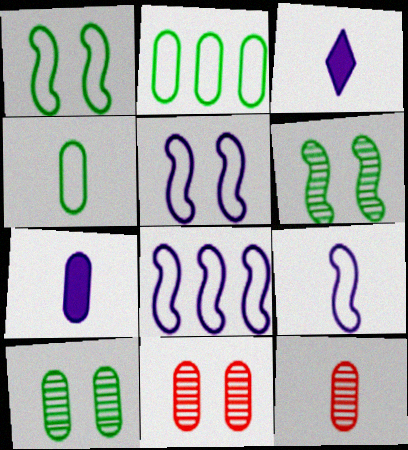[[2, 7, 11], 
[4, 7, 12], 
[5, 8, 9]]